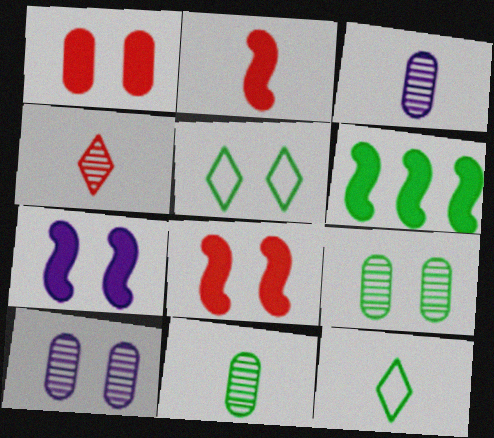[[2, 3, 12], 
[2, 6, 7], 
[5, 6, 11], 
[5, 8, 10], 
[6, 9, 12]]